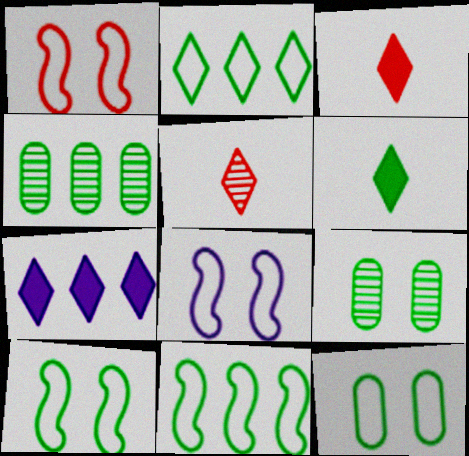[[1, 8, 10], 
[3, 4, 8], 
[4, 6, 10], 
[6, 9, 11]]